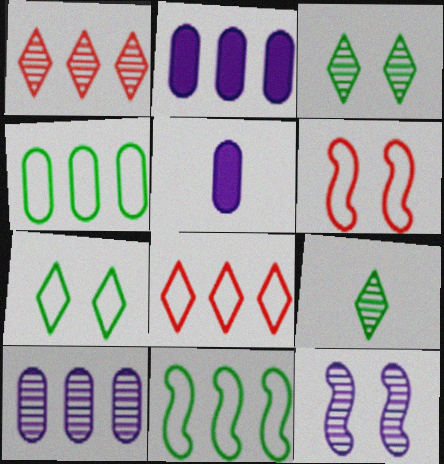[[1, 2, 11], 
[2, 6, 9]]